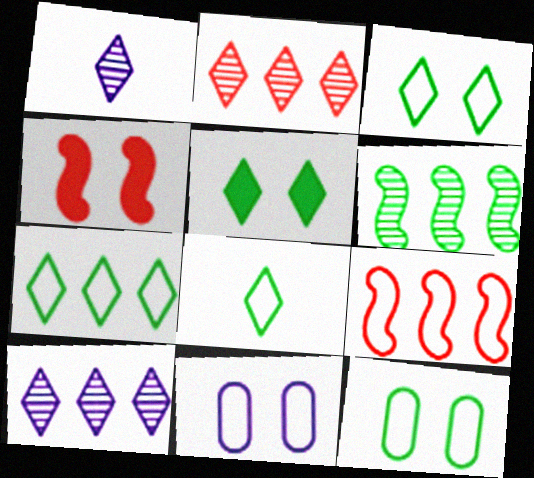[[3, 7, 8], 
[8, 9, 11]]